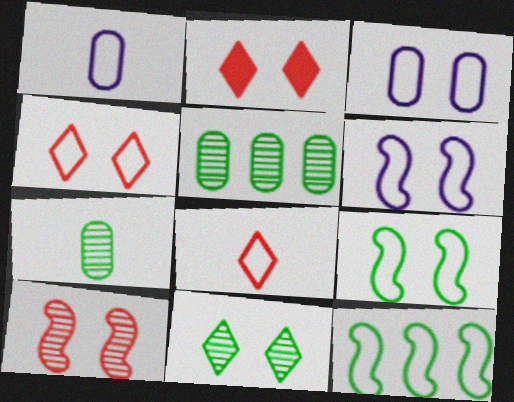[[1, 4, 12], 
[3, 4, 9], 
[3, 8, 12]]